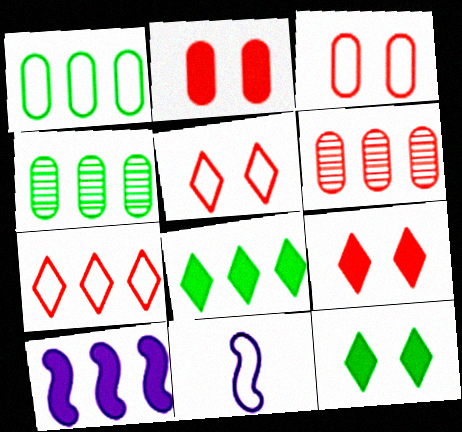[[1, 5, 11], 
[4, 7, 10], 
[4, 9, 11], 
[6, 11, 12]]